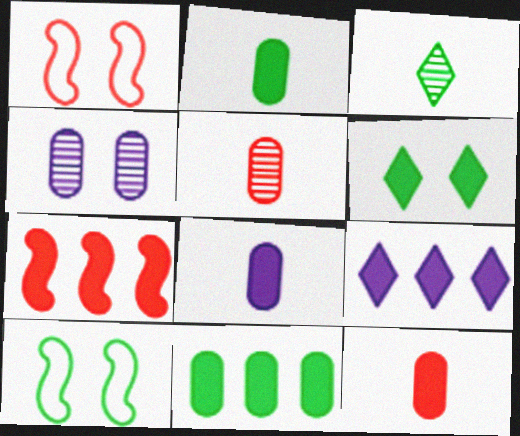[[1, 4, 6], 
[2, 8, 12], 
[3, 10, 11], 
[5, 9, 10], 
[6, 7, 8], 
[7, 9, 11]]